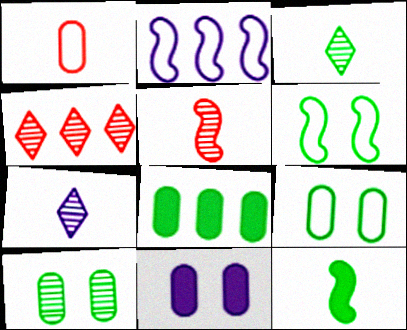[[1, 7, 12], 
[2, 4, 8], 
[2, 7, 11], 
[3, 6, 8]]